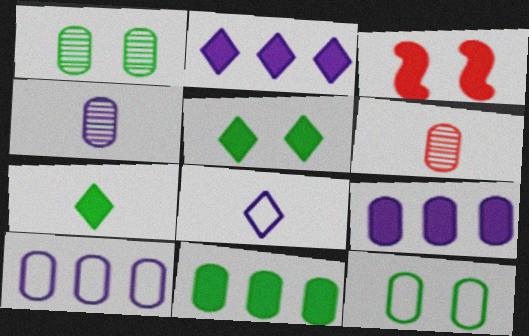[[3, 7, 9], 
[6, 9, 12]]